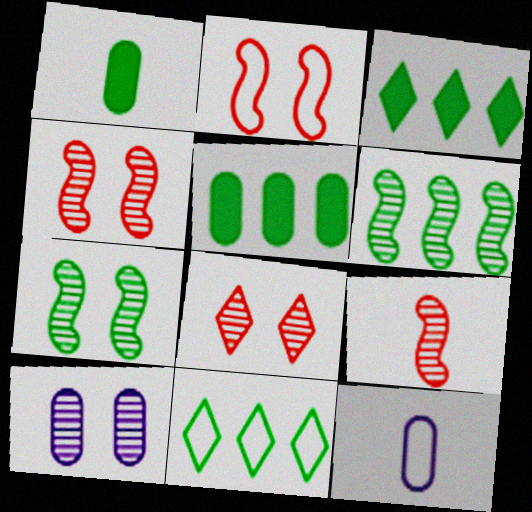[[1, 7, 11], 
[2, 11, 12], 
[3, 4, 12], 
[5, 6, 11], 
[7, 8, 10]]